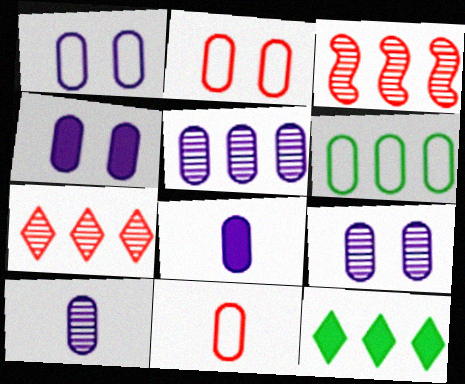[[1, 4, 9], 
[1, 5, 8], 
[1, 6, 11], 
[5, 9, 10]]